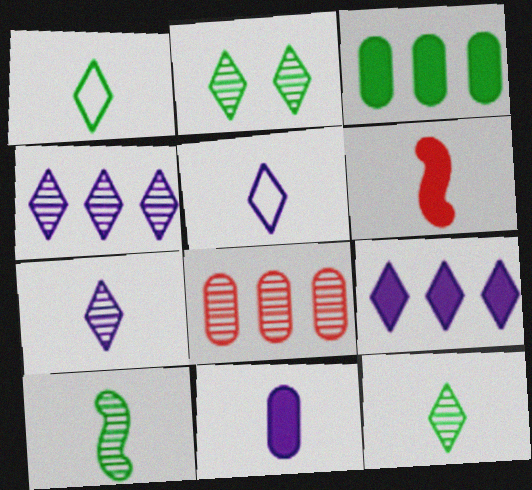[]